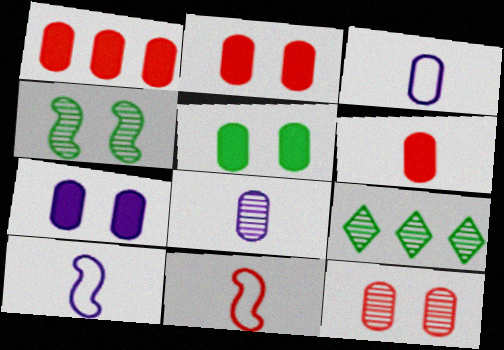[[1, 2, 6], 
[2, 5, 7], 
[2, 9, 10], 
[7, 9, 11]]